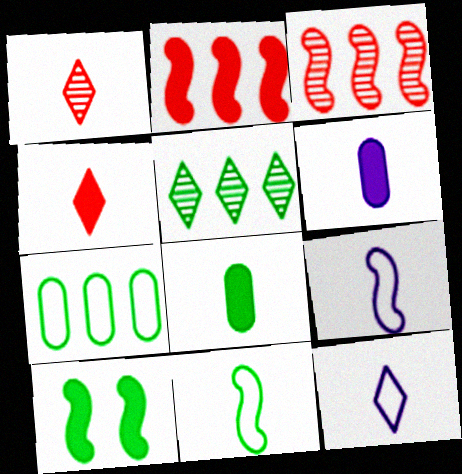[[1, 6, 11], 
[1, 8, 9], 
[3, 9, 10]]